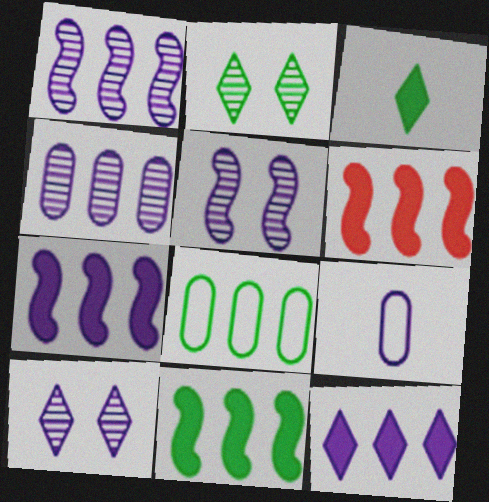[[2, 6, 9], 
[5, 9, 12], 
[6, 7, 11], 
[7, 9, 10]]